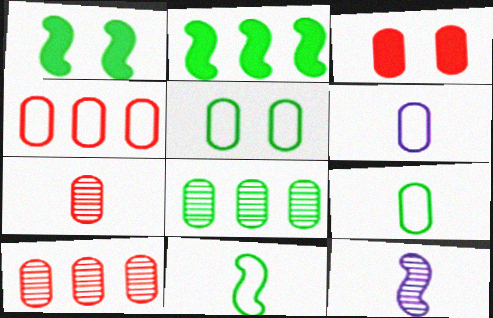[[3, 4, 7], 
[3, 6, 8], 
[4, 5, 6]]